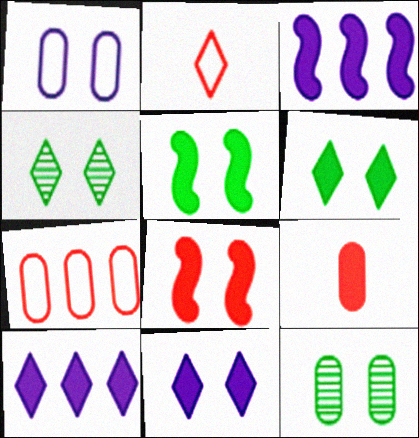[[1, 4, 8], 
[2, 3, 12], 
[2, 4, 10], 
[3, 6, 9], 
[5, 9, 10]]